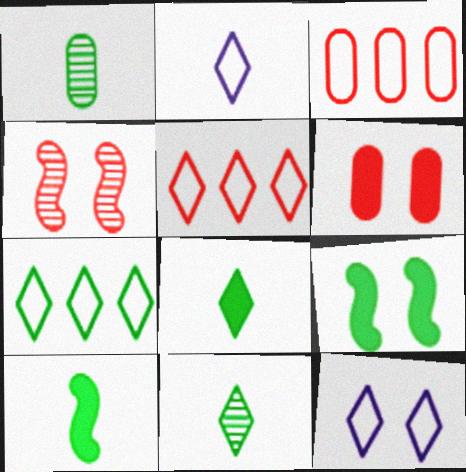[[1, 7, 9]]